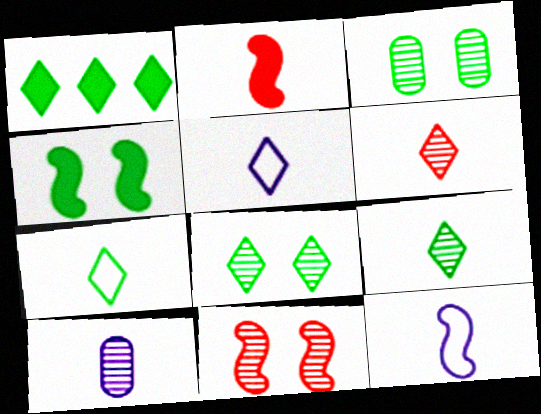[[1, 7, 8], 
[2, 7, 10]]